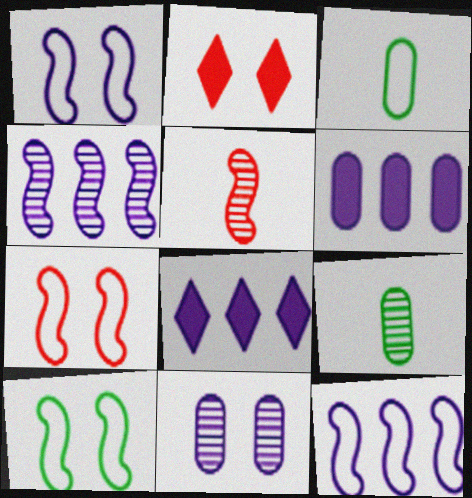[[1, 7, 10], 
[2, 3, 4], 
[2, 9, 12], 
[2, 10, 11], 
[7, 8, 9]]